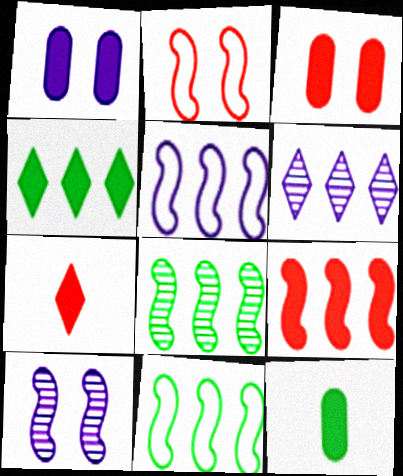[[2, 6, 12], 
[3, 7, 9], 
[5, 8, 9]]